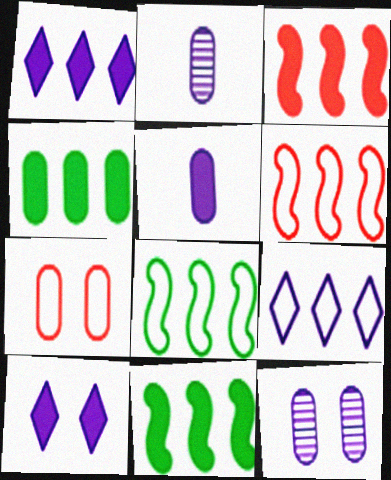[[1, 3, 4], 
[2, 4, 7]]